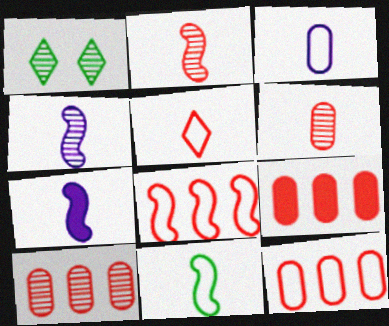[[1, 4, 10], 
[1, 7, 12], 
[2, 7, 11], 
[3, 5, 11], 
[9, 10, 12]]